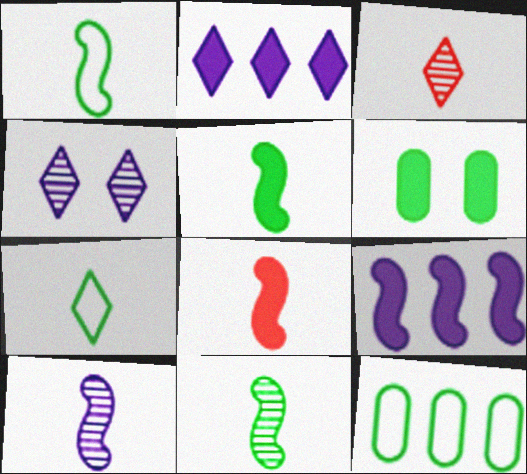[[1, 5, 11], 
[1, 8, 10], 
[2, 6, 8], 
[4, 8, 12]]